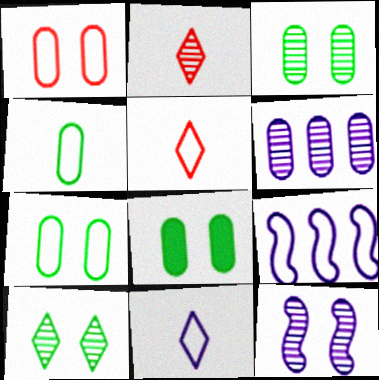[[2, 8, 9], 
[3, 7, 8], 
[5, 7, 9]]